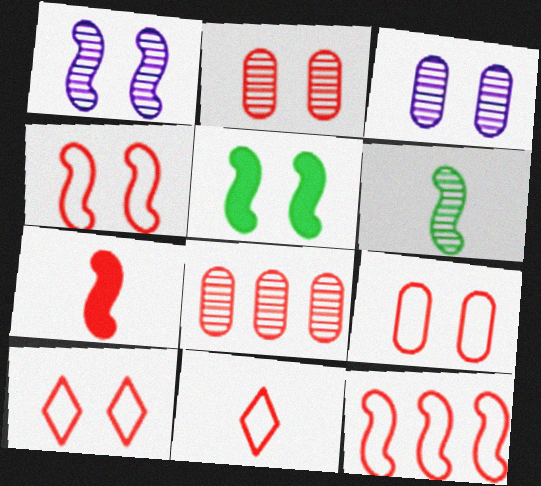[[1, 4, 5], 
[3, 5, 10], 
[4, 9, 10], 
[7, 8, 10], 
[9, 11, 12]]